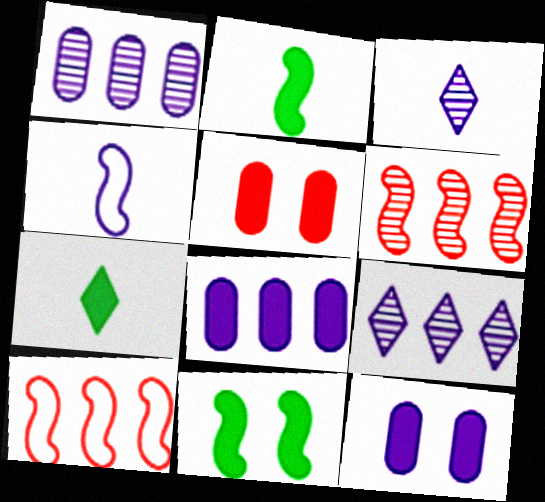[[4, 6, 11], 
[4, 9, 12]]